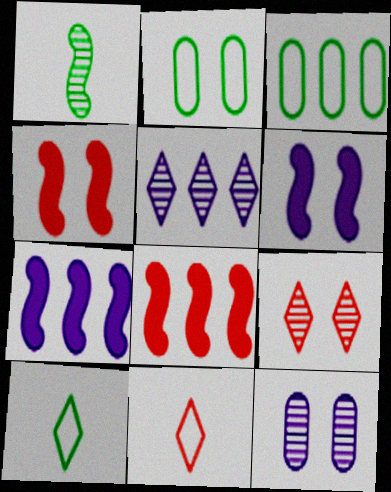[[2, 6, 9], 
[3, 5, 8], 
[8, 10, 12]]